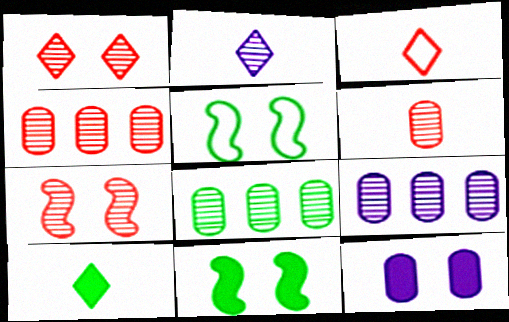[[1, 5, 12], 
[2, 3, 10], 
[2, 7, 8], 
[3, 9, 11], 
[4, 8, 9], 
[5, 8, 10]]